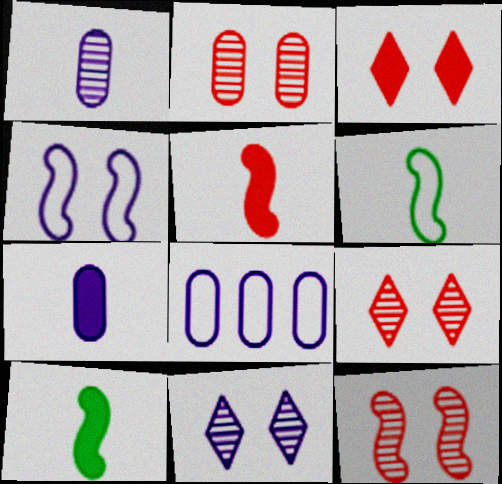[[2, 9, 12], 
[8, 9, 10]]